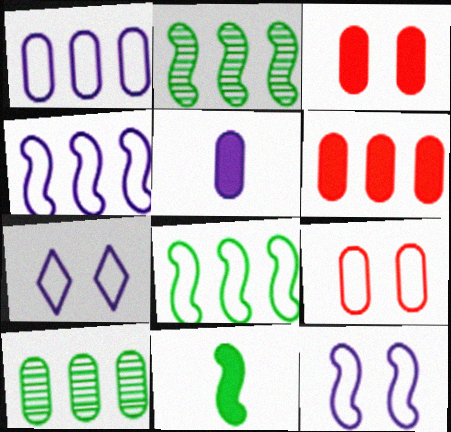[[1, 6, 10], 
[5, 9, 10]]